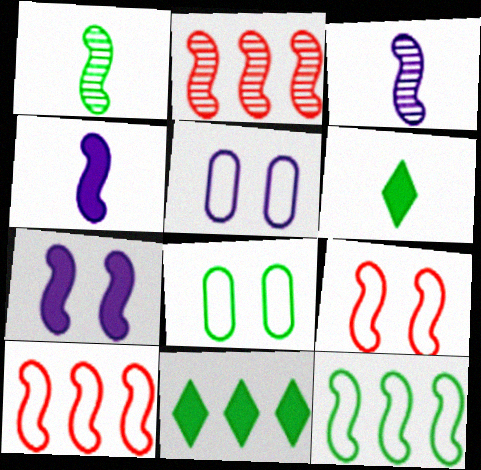[[1, 7, 10], 
[1, 8, 11], 
[2, 5, 6]]